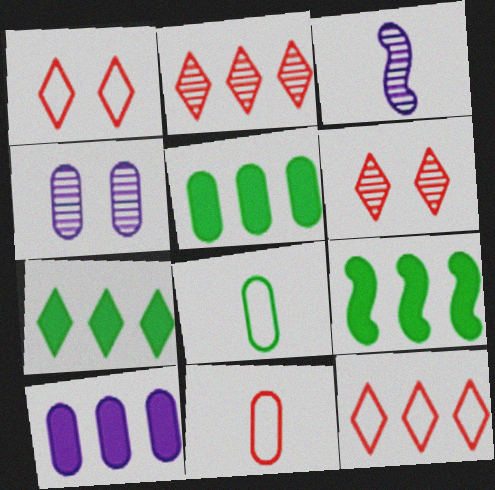[[1, 3, 5], 
[4, 5, 11], 
[5, 7, 9]]